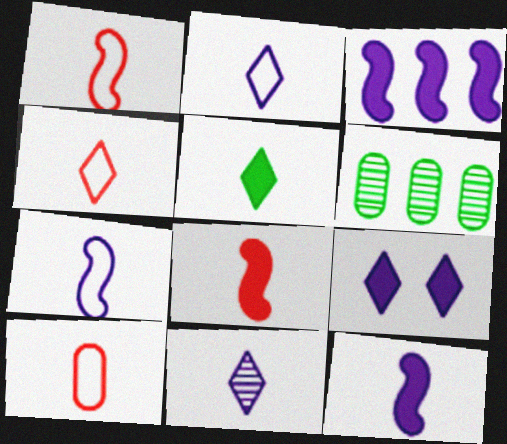[[1, 4, 10], 
[1, 6, 9], 
[4, 5, 11]]